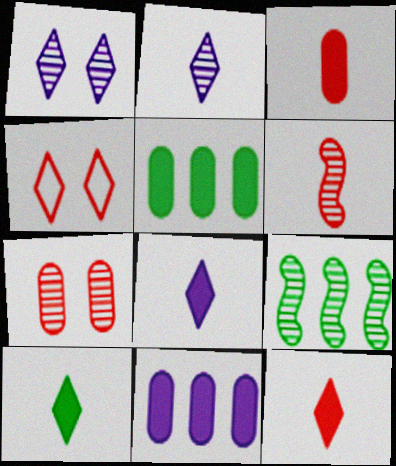[[2, 7, 9], 
[8, 10, 12]]